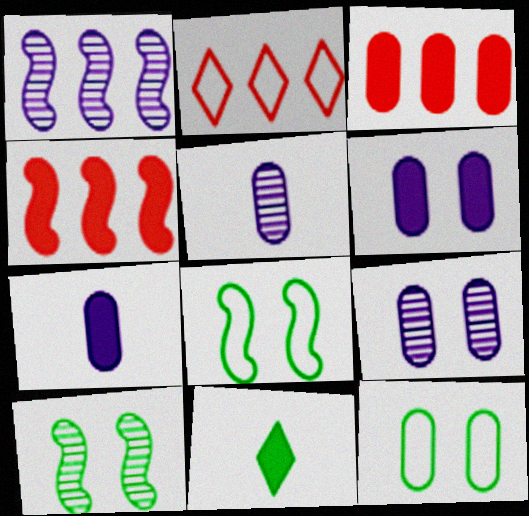[[2, 7, 10], 
[3, 5, 12], 
[4, 6, 11]]